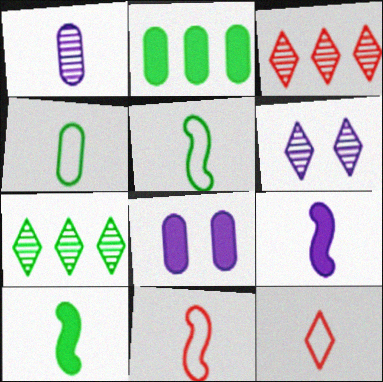[[1, 10, 12], 
[2, 6, 11], 
[3, 5, 8], 
[7, 8, 11]]